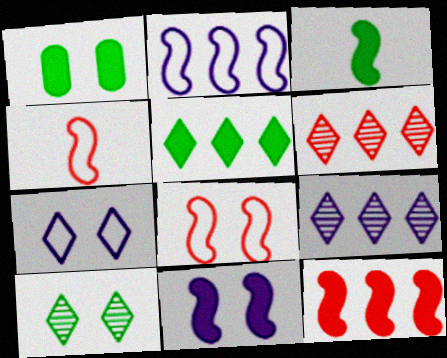[[1, 3, 5], 
[1, 4, 9], 
[3, 11, 12]]